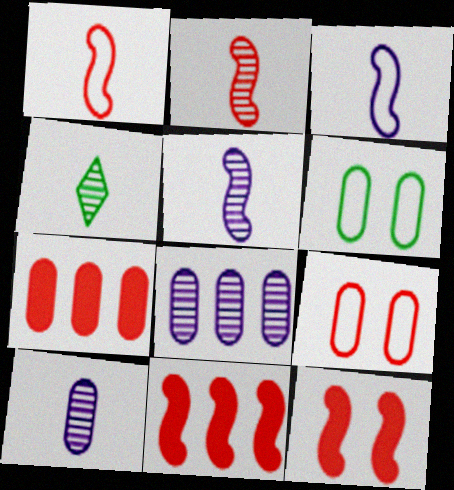[[2, 4, 10], 
[6, 7, 10]]